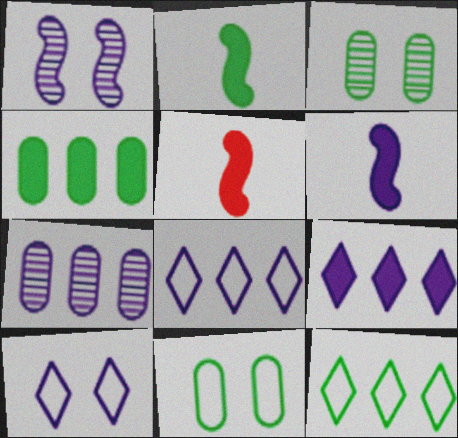[[2, 3, 12], 
[2, 5, 6], 
[3, 5, 8], 
[6, 7, 10]]